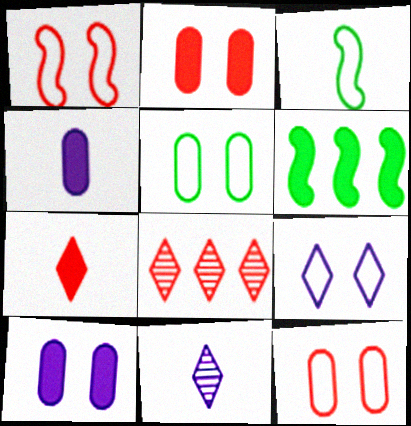[[1, 5, 9], 
[3, 8, 10], 
[6, 7, 10], 
[6, 11, 12]]